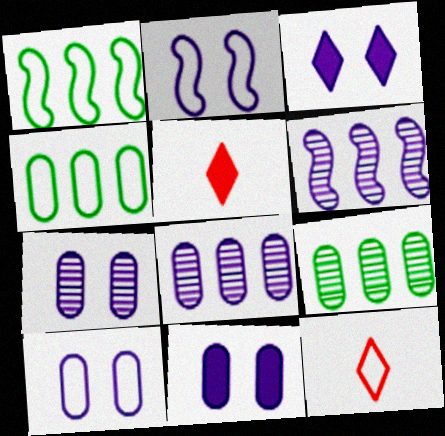[[1, 5, 7], 
[1, 10, 12], 
[2, 3, 7], 
[2, 4, 12], 
[2, 5, 9], 
[7, 10, 11]]